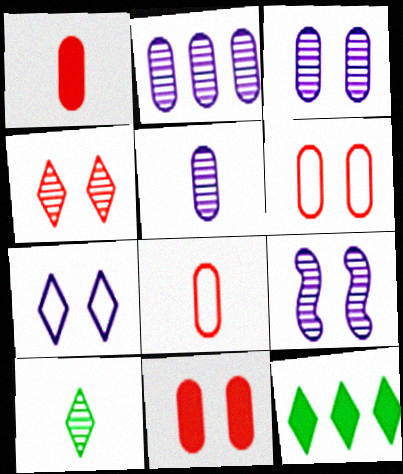[[2, 3, 5], 
[8, 9, 12]]